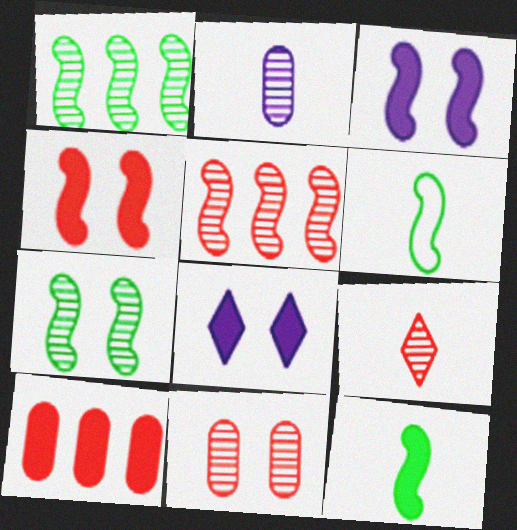[[3, 5, 6], 
[5, 9, 11], 
[8, 10, 12]]